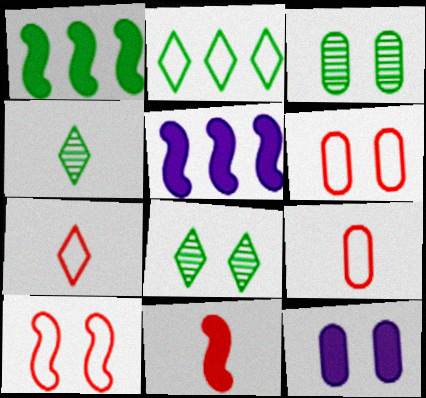[[3, 5, 7], 
[3, 6, 12], 
[4, 5, 6], 
[5, 8, 9], 
[8, 10, 12]]